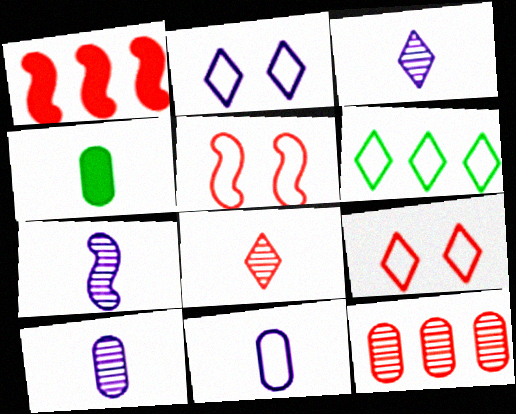[[3, 7, 10], 
[5, 6, 11]]